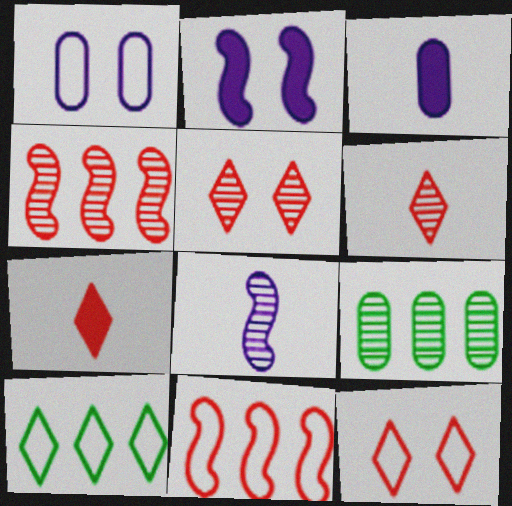[[5, 8, 9]]